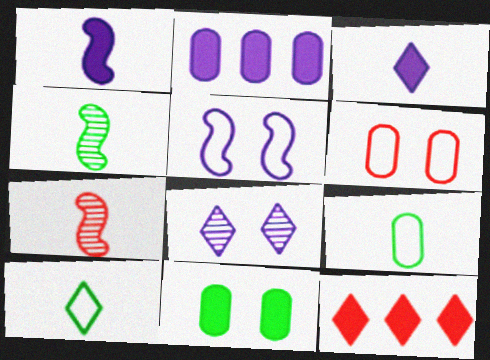[[1, 11, 12], 
[3, 7, 9], 
[6, 7, 12], 
[8, 10, 12]]